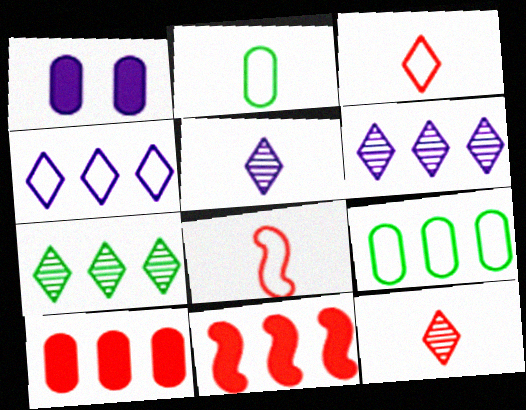[[1, 7, 8], 
[6, 9, 11]]